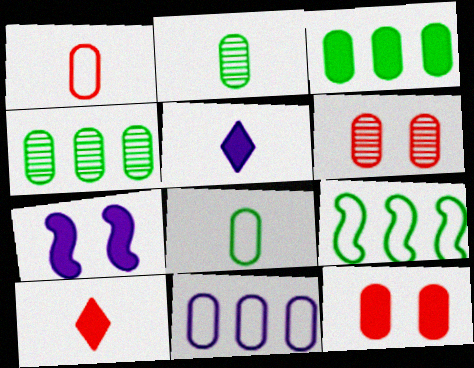[[2, 11, 12], 
[3, 7, 10], 
[5, 6, 9]]